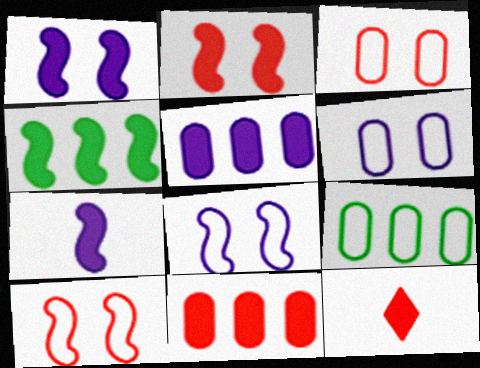[[2, 4, 7], 
[2, 11, 12]]